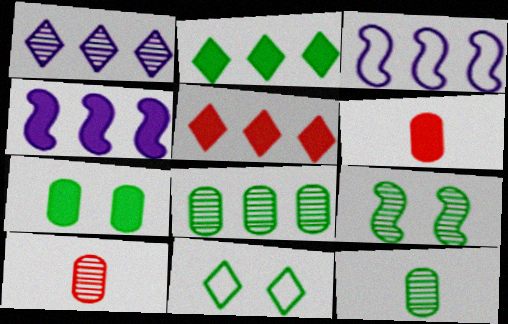[[1, 9, 10], 
[3, 5, 8], 
[4, 10, 11], 
[7, 9, 11]]